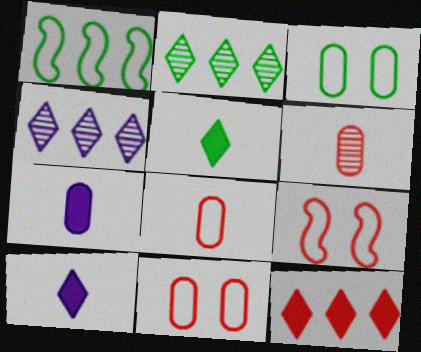[[2, 7, 9], 
[6, 9, 12]]